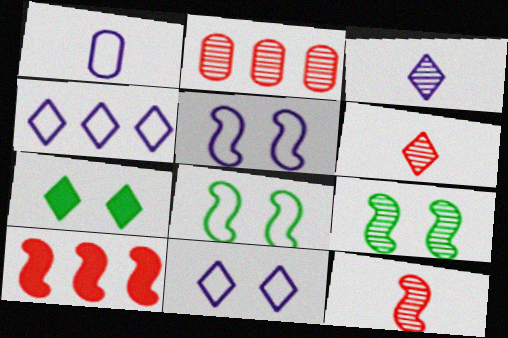[[1, 4, 5], 
[2, 3, 9], 
[4, 6, 7]]